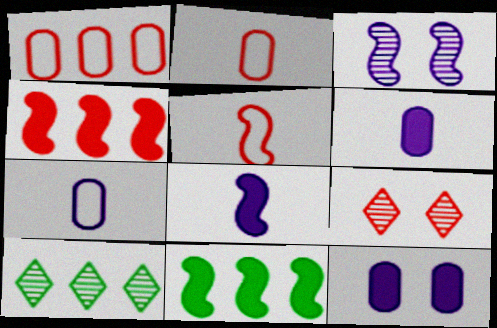[[2, 4, 9], 
[3, 5, 11], 
[5, 10, 12], 
[7, 9, 11]]